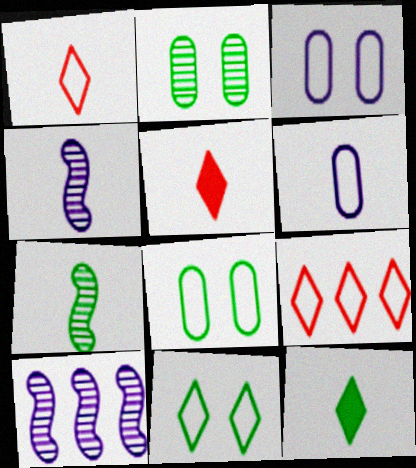[[5, 6, 7], 
[5, 8, 10]]